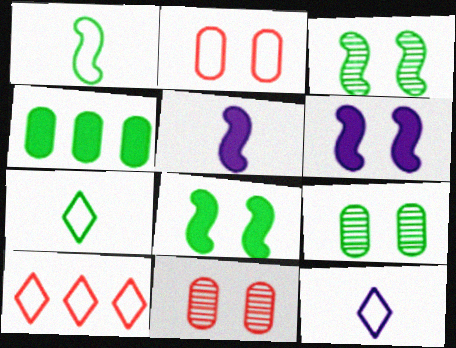[[3, 4, 7], 
[5, 9, 10]]